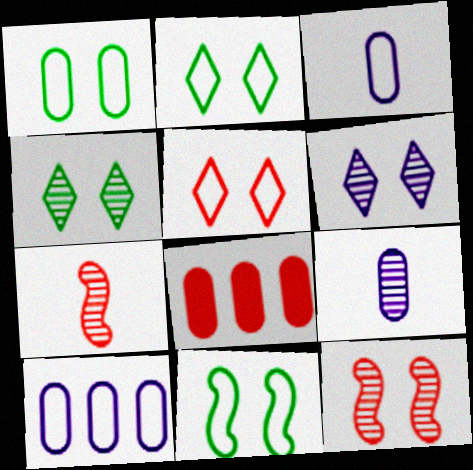[[1, 2, 11], 
[1, 8, 9], 
[5, 7, 8]]